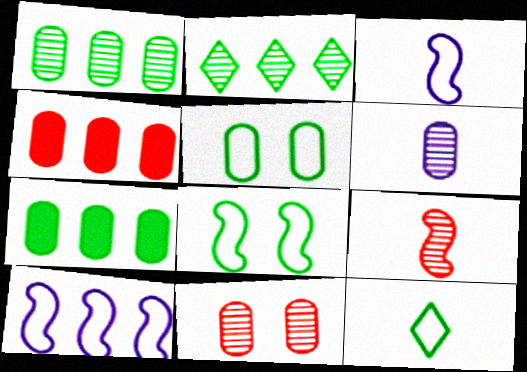[[1, 6, 11], 
[2, 4, 10], 
[4, 5, 6]]